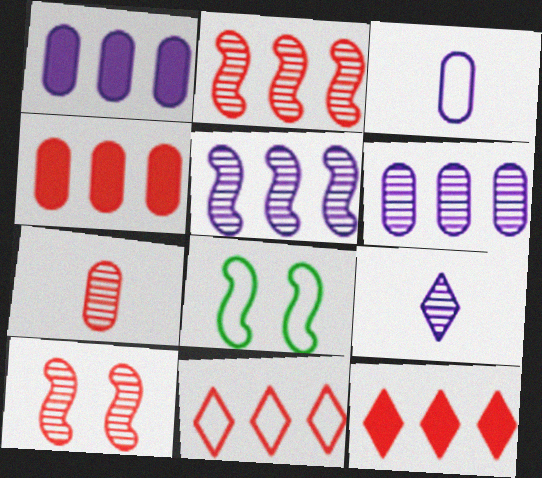[[2, 4, 11], 
[3, 8, 11], 
[4, 8, 9]]